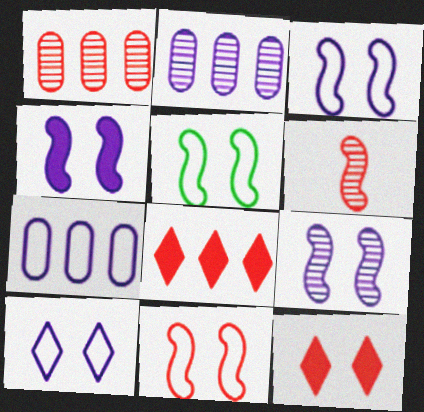[[3, 4, 9], 
[3, 5, 11]]